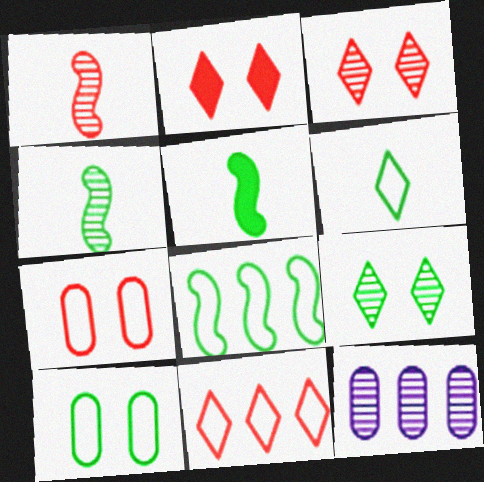[[1, 9, 12], 
[3, 4, 12], 
[6, 8, 10]]